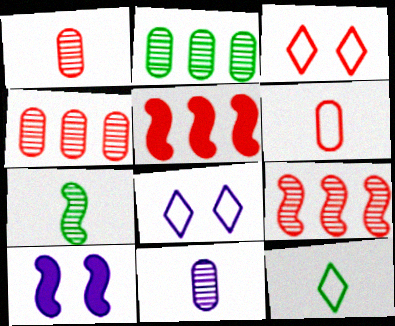[[1, 3, 5], 
[4, 10, 12]]